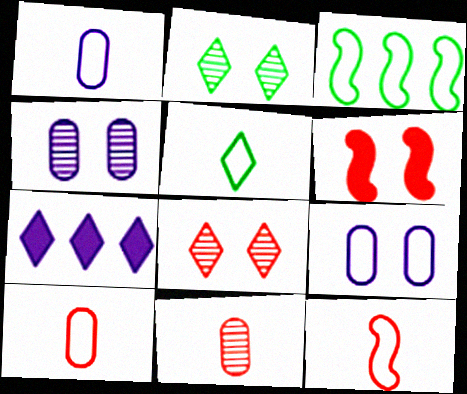[[1, 5, 12], 
[2, 6, 9], 
[5, 7, 8]]